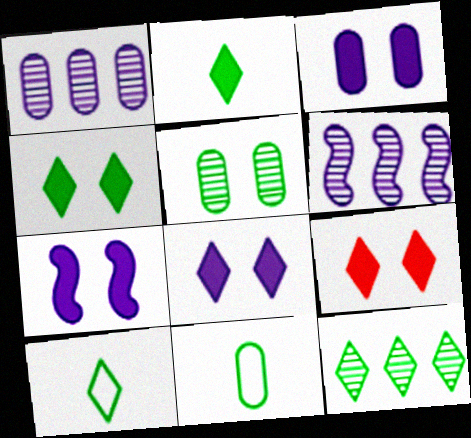[[3, 7, 8], 
[4, 8, 9], 
[4, 10, 12], 
[6, 9, 11]]